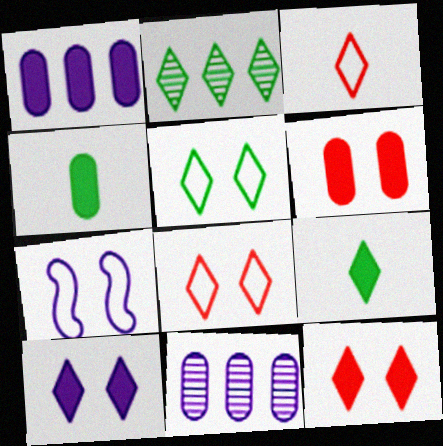[[1, 4, 6], 
[2, 3, 10], 
[2, 5, 9]]